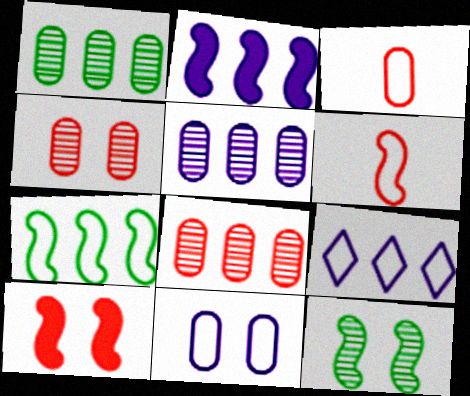[[1, 5, 8], 
[2, 5, 9], 
[2, 6, 12]]